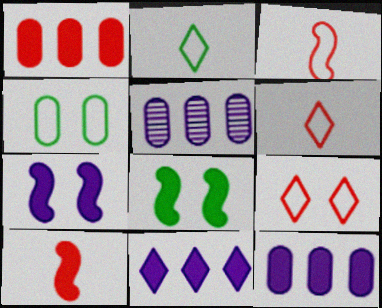[[5, 6, 8]]